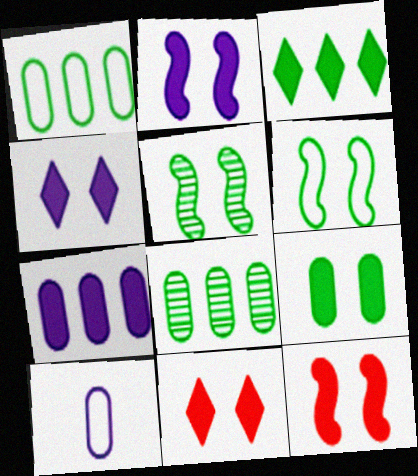[[2, 9, 11], 
[4, 9, 12]]